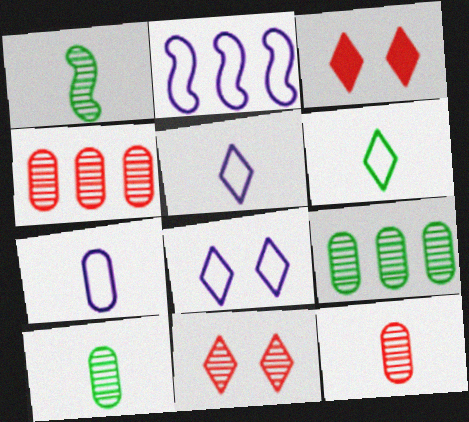[[2, 3, 10], 
[2, 7, 8]]